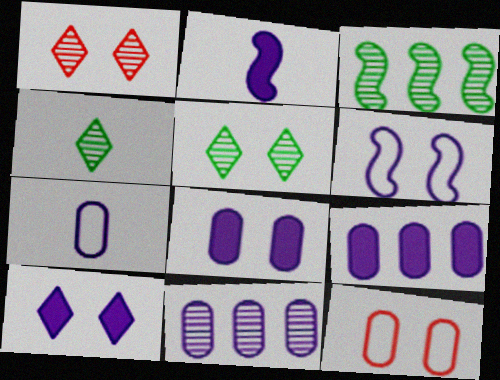[[2, 9, 10], 
[7, 8, 11]]